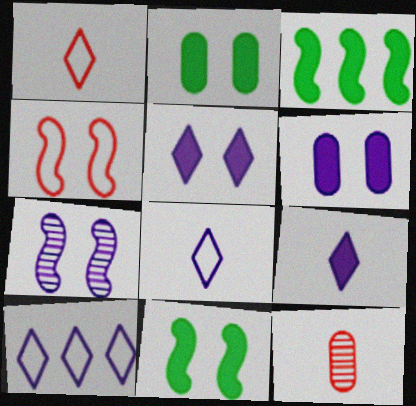[[4, 7, 11], 
[10, 11, 12]]